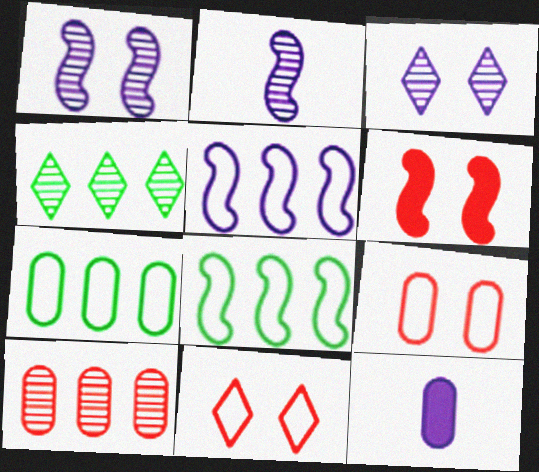[[2, 6, 8], 
[3, 5, 12]]